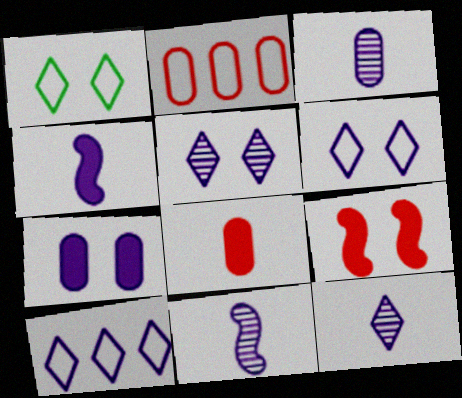[[3, 11, 12], 
[7, 10, 11]]